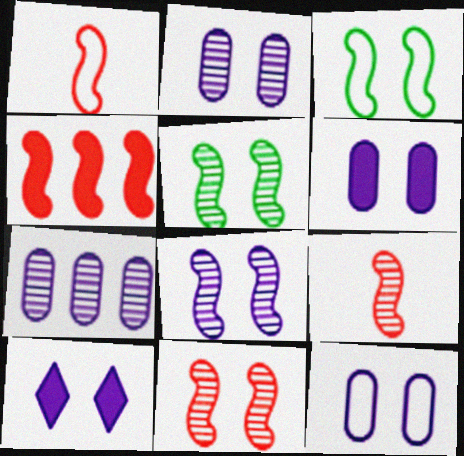[[1, 4, 11], 
[2, 6, 12], 
[5, 8, 11], 
[8, 10, 12]]